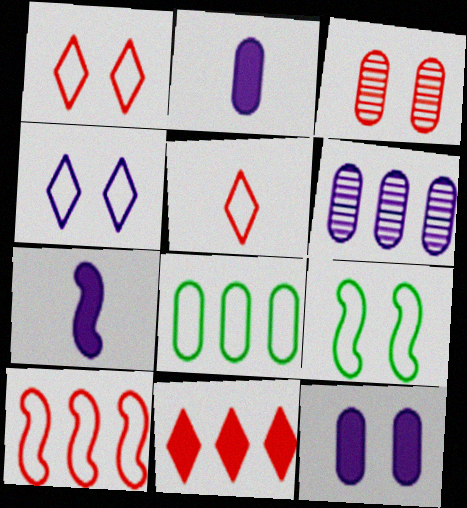[[2, 3, 8], 
[4, 6, 7]]